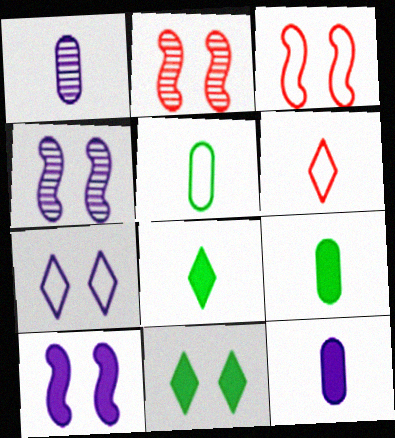[]